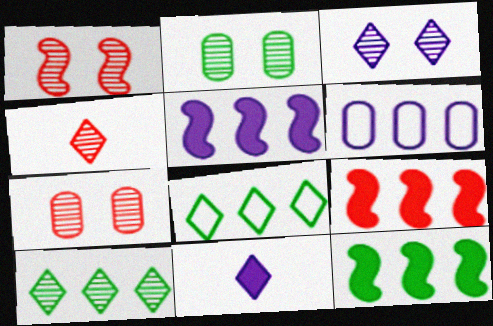[[1, 2, 3], 
[3, 4, 10], 
[5, 9, 12], 
[6, 9, 10]]